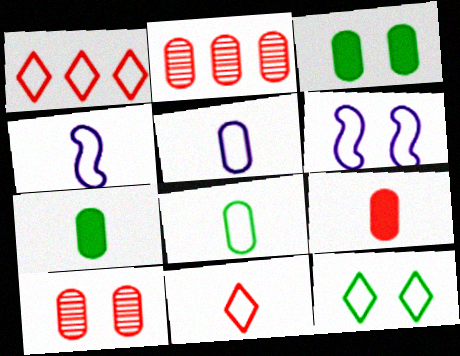[[1, 6, 8], 
[2, 3, 5], 
[4, 8, 11]]